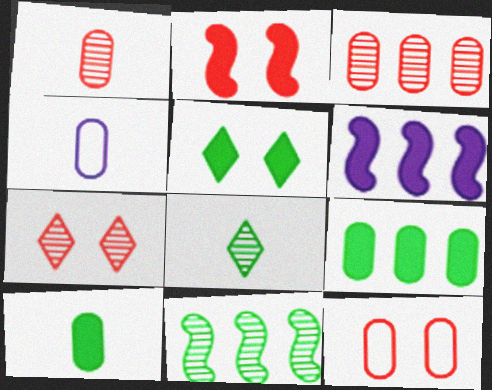[[1, 4, 10], 
[2, 7, 12], 
[6, 8, 12]]